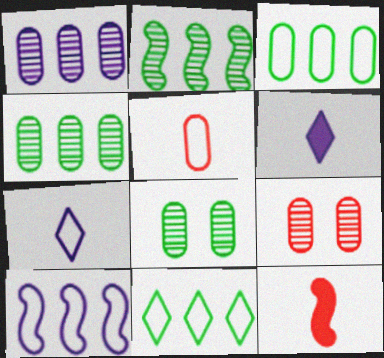[]